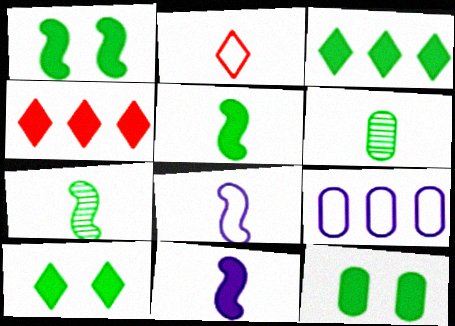[[1, 10, 12], 
[2, 6, 11], 
[3, 5, 12], 
[4, 11, 12]]